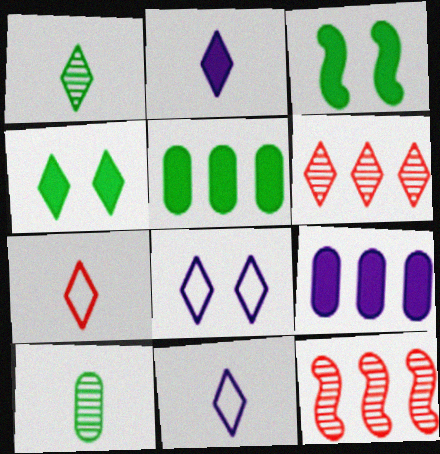[[1, 2, 7], 
[4, 6, 11]]